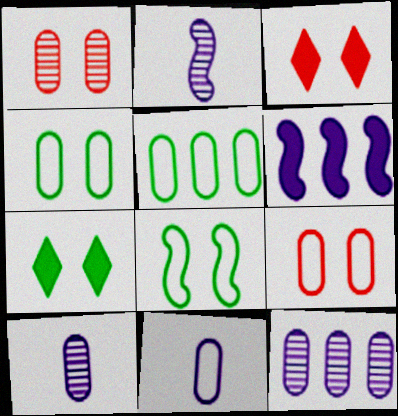[[2, 3, 5], 
[5, 9, 11]]